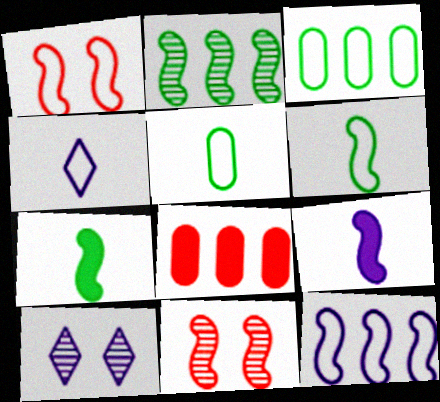[[1, 2, 9], 
[1, 3, 4], 
[1, 6, 12], 
[6, 8, 10], 
[7, 11, 12]]